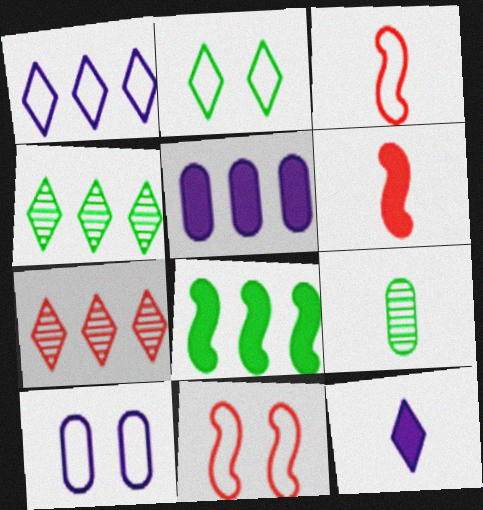[[2, 7, 12], 
[2, 8, 9], 
[2, 10, 11], 
[3, 9, 12], 
[4, 6, 10]]